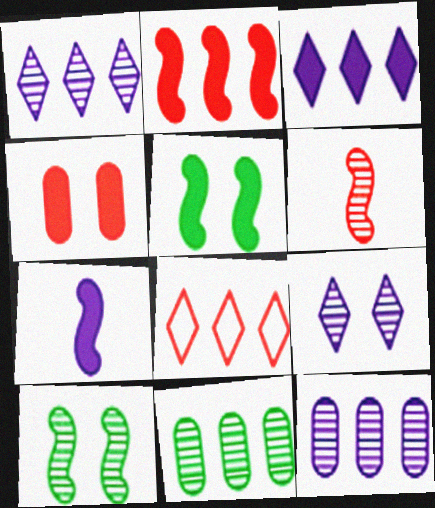[[2, 5, 7], 
[4, 6, 8], 
[6, 9, 11]]